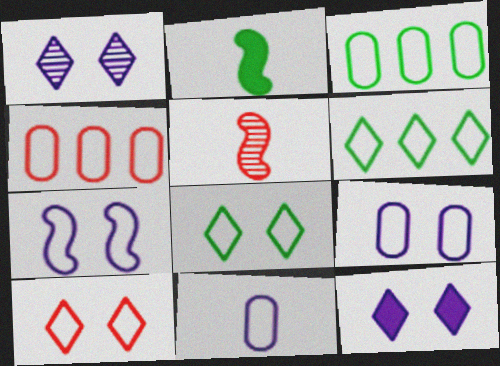[[1, 2, 4], 
[3, 5, 12]]